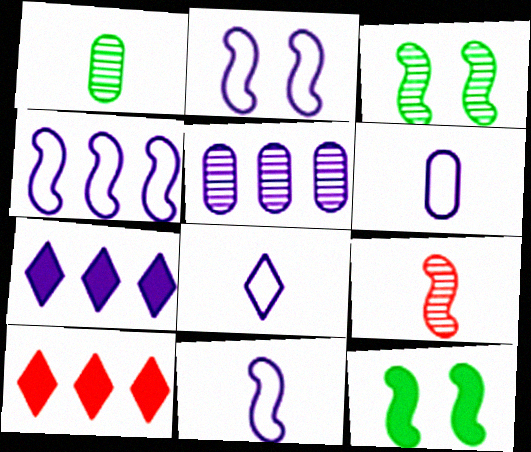[[1, 2, 10], 
[2, 4, 11], 
[3, 6, 10], 
[4, 5, 7], 
[4, 9, 12], 
[6, 8, 11]]